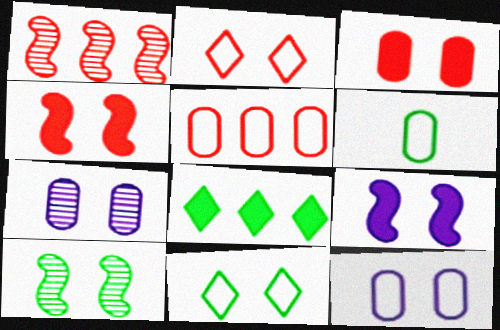[[4, 7, 11], 
[5, 6, 12], 
[6, 8, 10]]